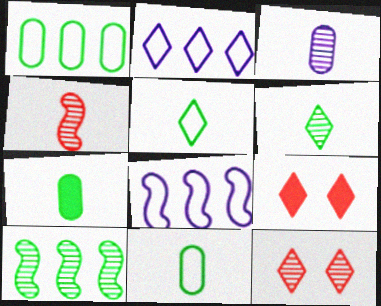[[2, 6, 9], 
[3, 4, 6], 
[3, 10, 12], 
[7, 8, 12]]